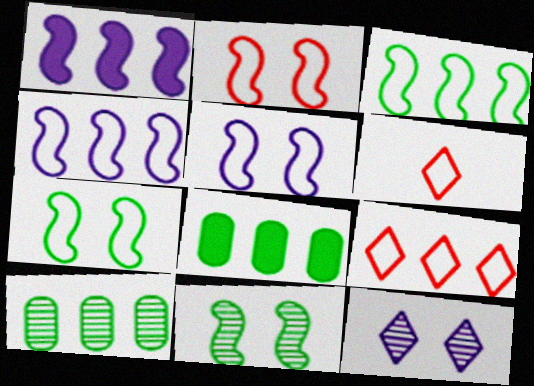[[1, 9, 10], 
[2, 5, 7]]